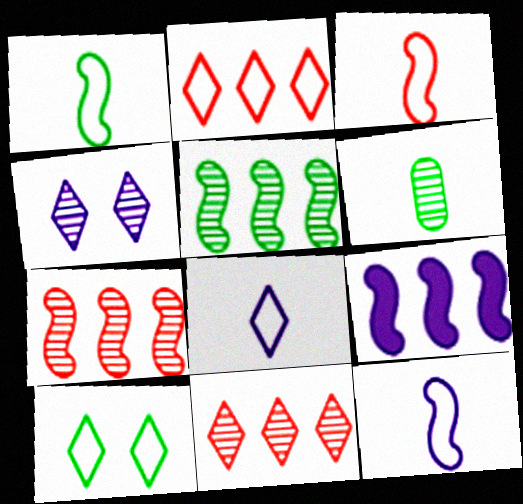[[1, 3, 12], 
[2, 8, 10], 
[4, 6, 7]]